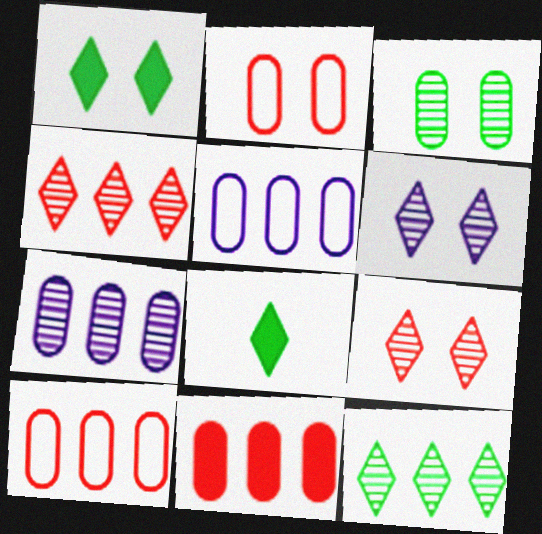[]